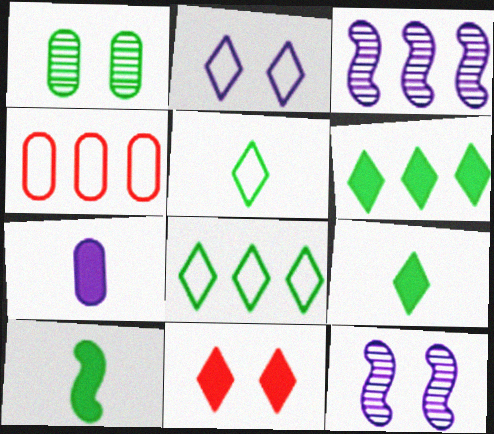[[1, 4, 7], 
[1, 8, 10], 
[2, 3, 7], 
[3, 4, 6], 
[4, 9, 12]]